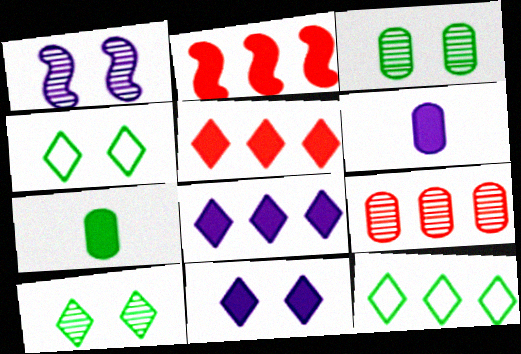[[2, 7, 11]]